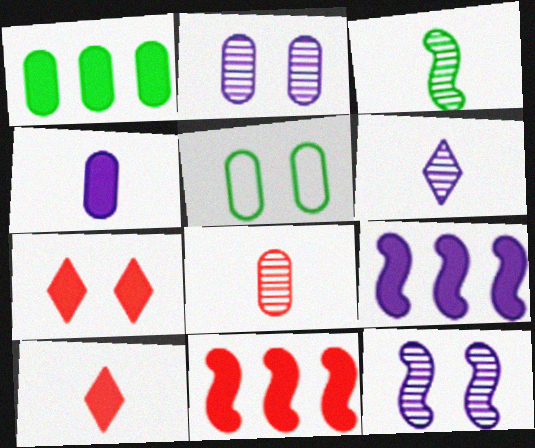[[3, 6, 8], 
[5, 6, 11], 
[5, 7, 12]]